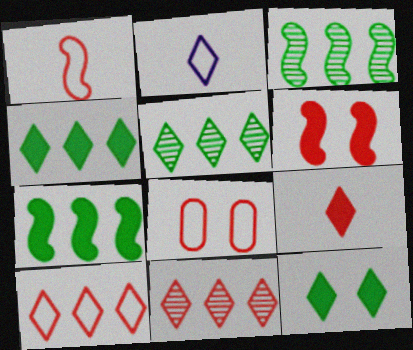[[1, 8, 10], 
[2, 11, 12]]